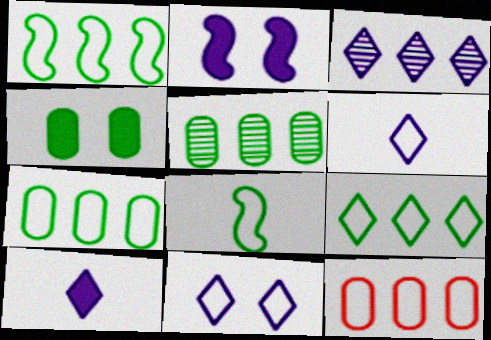[[1, 7, 9], 
[3, 10, 11], 
[8, 11, 12]]